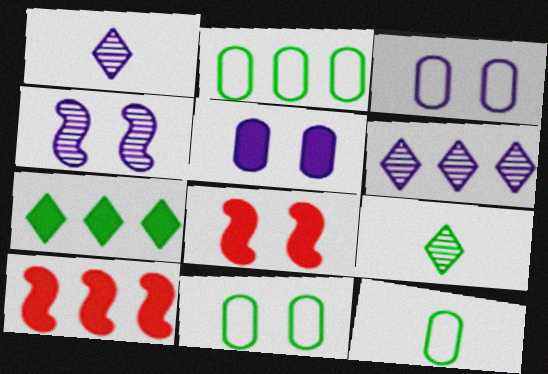[[1, 2, 8], 
[1, 10, 11], 
[2, 6, 10], 
[2, 11, 12], 
[3, 9, 10], 
[6, 8, 12]]